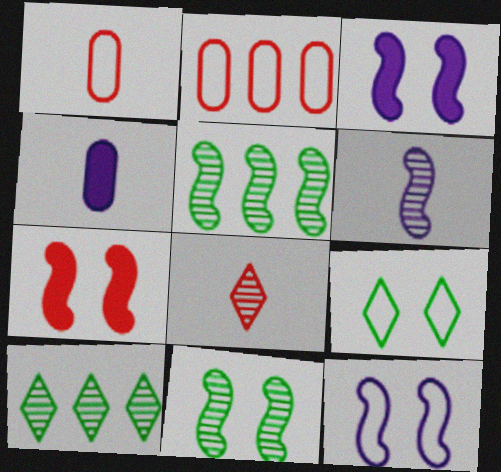[[1, 3, 10], 
[2, 7, 8], 
[7, 11, 12]]